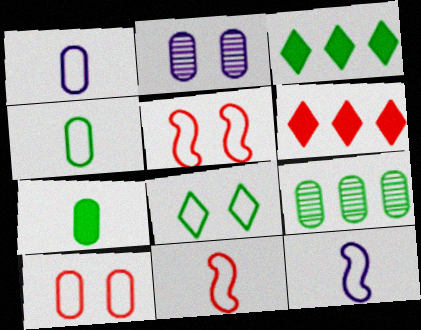[[2, 3, 11]]